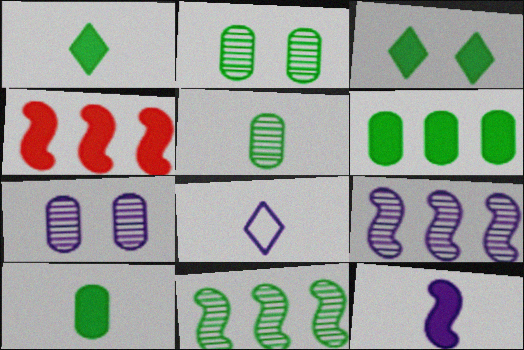[[2, 4, 8]]